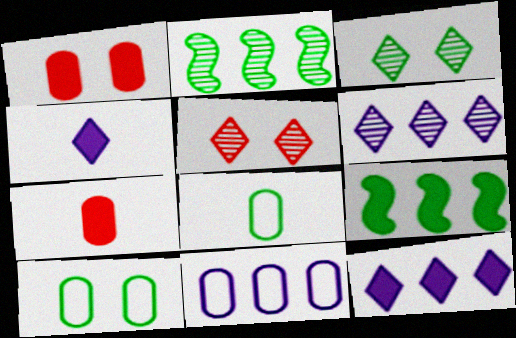[[1, 4, 9], 
[3, 8, 9]]